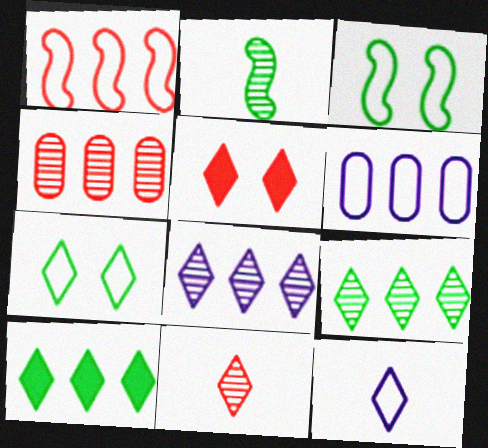[[2, 5, 6], 
[5, 9, 12]]